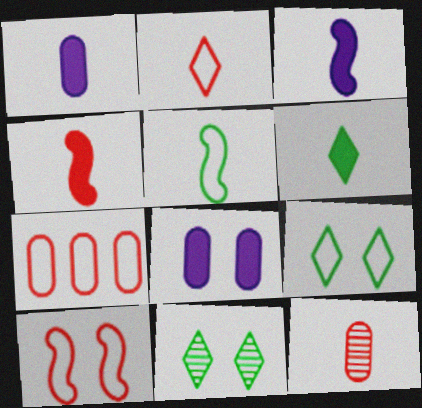[[1, 4, 6], 
[2, 4, 12], 
[2, 7, 10], 
[3, 7, 11], 
[8, 10, 11]]